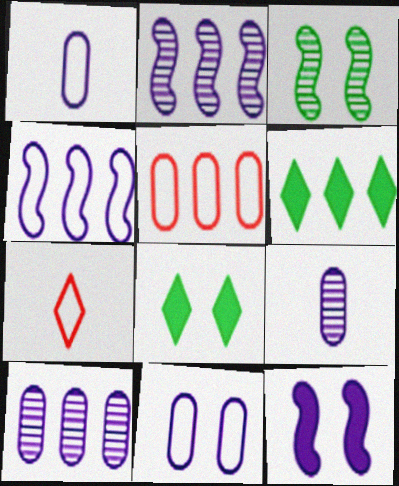[[2, 5, 6]]